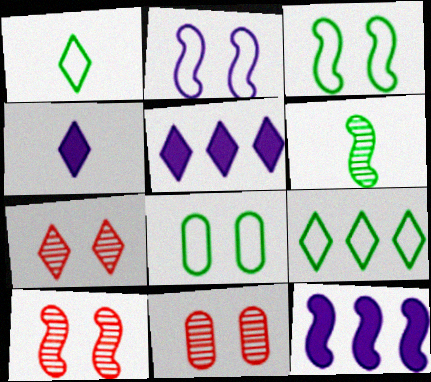[[1, 5, 7], 
[1, 11, 12], 
[4, 7, 9], 
[7, 10, 11]]